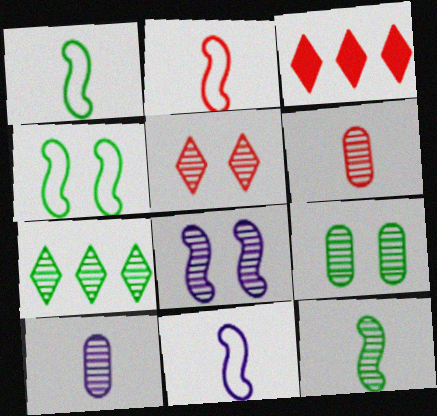[[1, 2, 11], 
[3, 4, 10], 
[3, 9, 11], 
[5, 8, 9], 
[6, 7, 8], 
[7, 9, 12]]